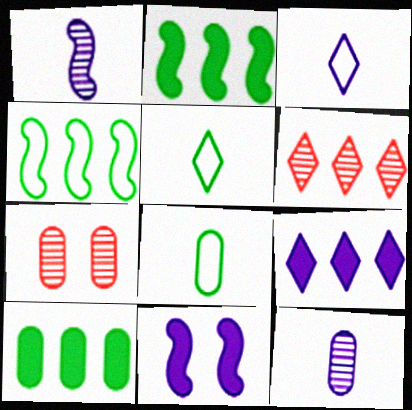[[2, 3, 7], 
[6, 8, 11]]